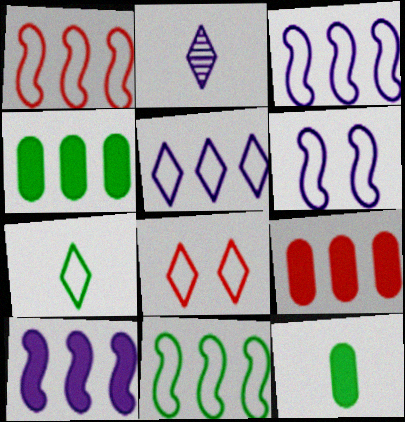[[1, 3, 11], 
[5, 7, 8]]